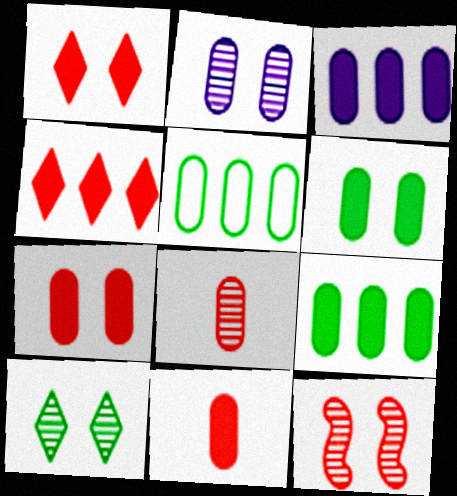[[2, 5, 11], 
[2, 10, 12], 
[3, 6, 11]]